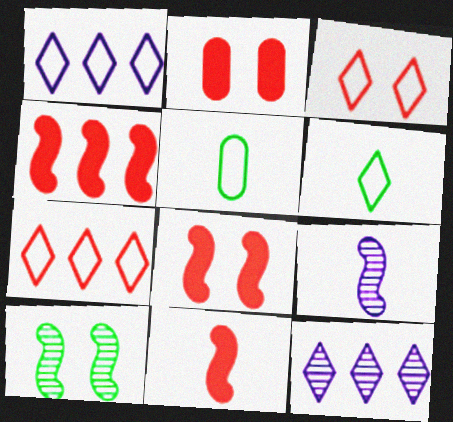[[1, 3, 6], 
[4, 8, 11], 
[5, 8, 12]]